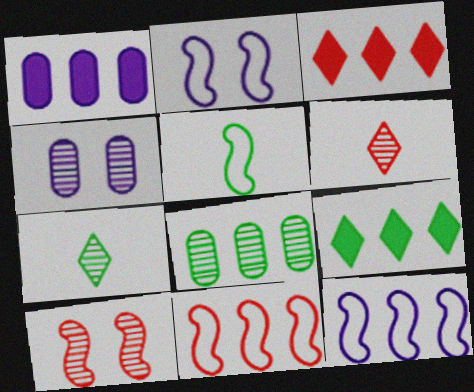[[2, 5, 11], 
[3, 4, 5], 
[3, 8, 12]]